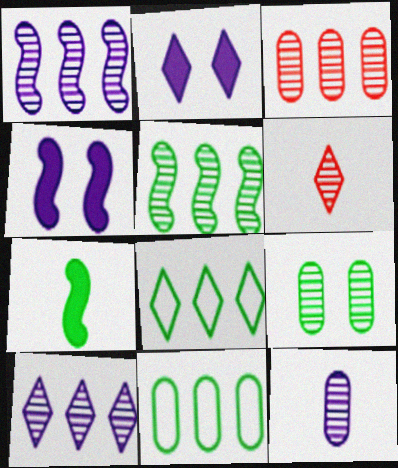[[1, 6, 9], 
[2, 6, 8], 
[3, 5, 10], 
[3, 9, 12], 
[4, 6, 11], 
[7, 8, 9]]